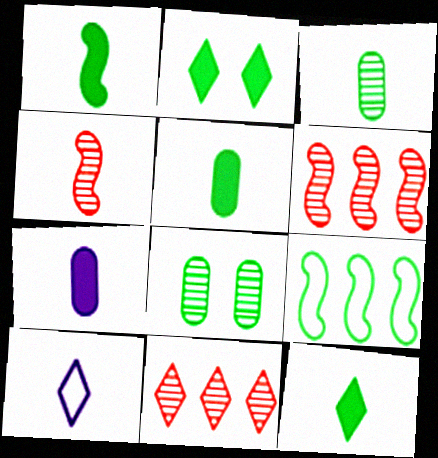[[1, 5, 12], 
[2, 3, 9], 
[2, 10, 11], 
[4, 5, 10], 
[8, 9, 12]]